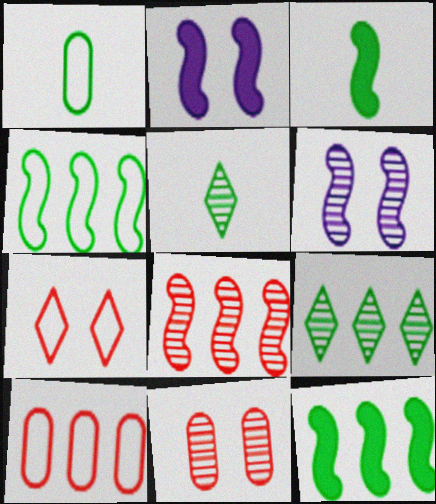[[1, 3, 5], 
[2, 5, 10]]